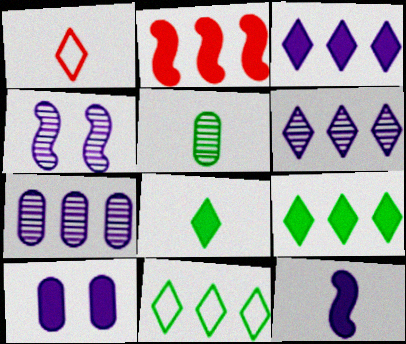[[1, 5, 12], 
[2, 7, 11], 
[2, 8, 10], 
[3, 10, 12]]